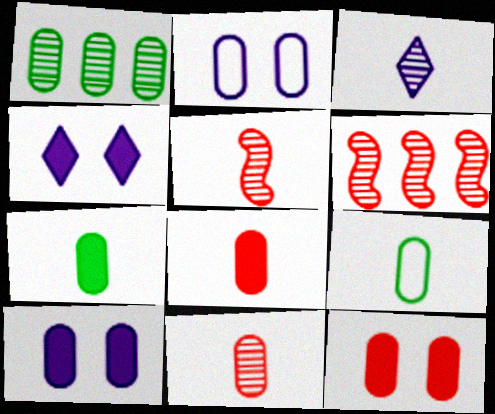[[1, 2, 8], 
[4, 6, 9]]